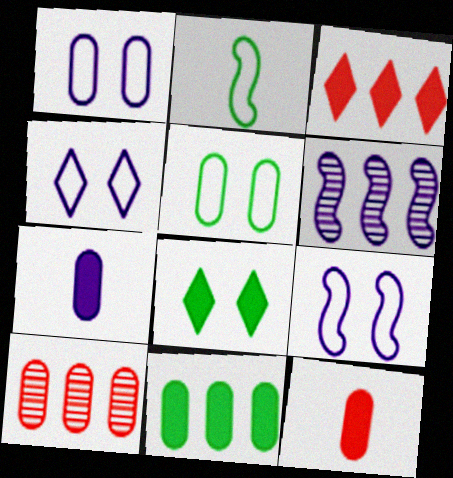[[1, 4, 9], 
[4, 6, 7], 
[5, 7, 10]]